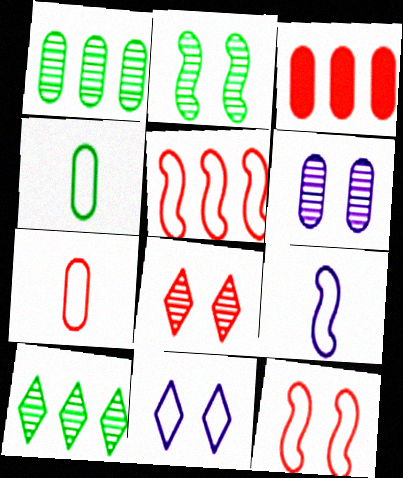[[2, 6, 8], 
[3, 4, 6], 
[4, 5, 11]]